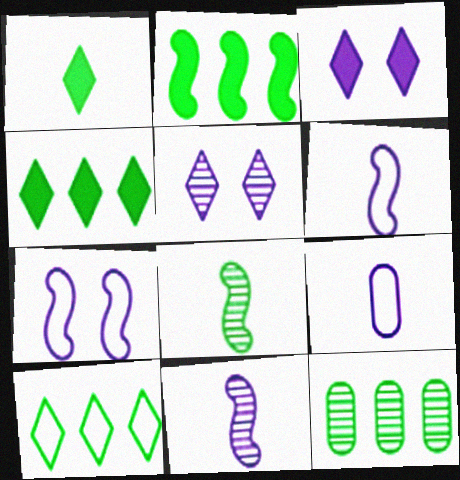[[2, 10, 12]]